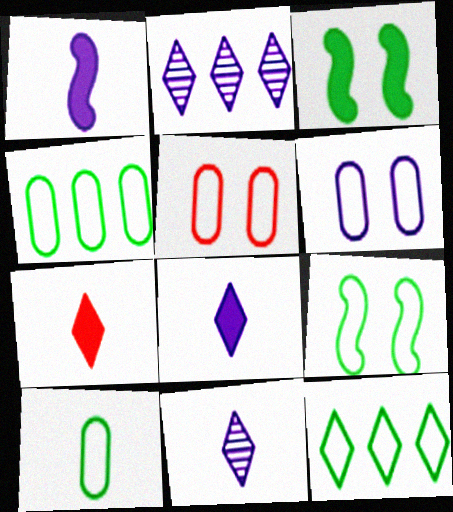[[1, 2, 6], 
[9, 10, 12]]